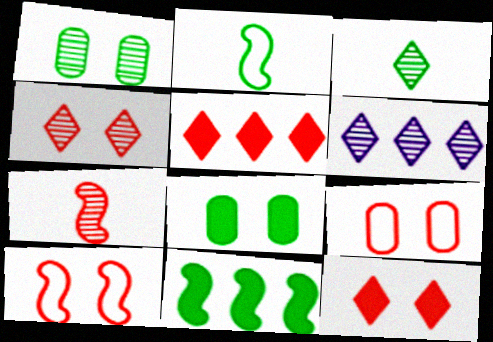[[1, 6, 7], 
[3, 4, 6], 
[5, 7, 9]]